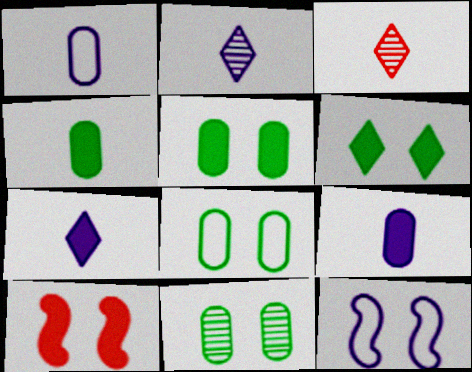[[5, 8, 11]]